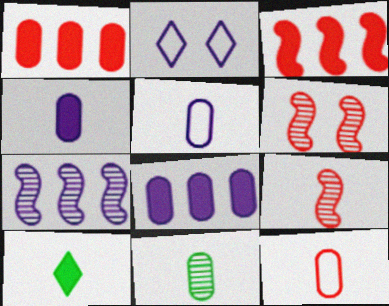[[2, 3, 11], 
[2, 4, 7], 
[4, 11, 12], 
[5, 9, 10]]